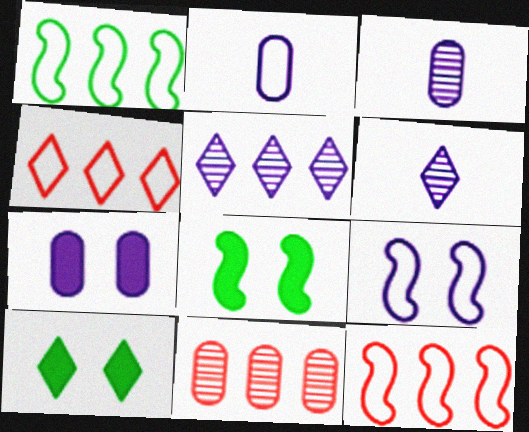[[3, 4, 8], 
[3, 10, 12], 
[4, 6, 10]]